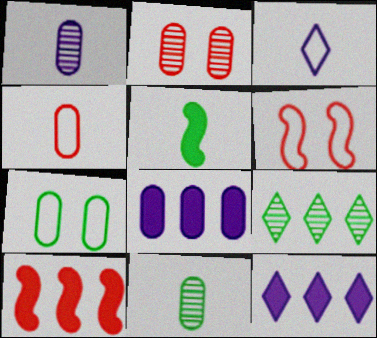[[5, 7, 9], 
[6, 11, 12]]